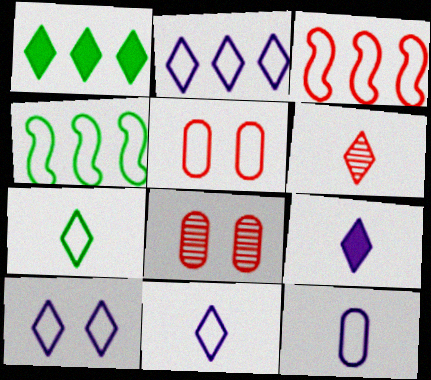[[1, 6, 10], 
[2, 10, 11], 
[4, 5, 11], 
[4, 8, 9], 
[6, 7, 9]]